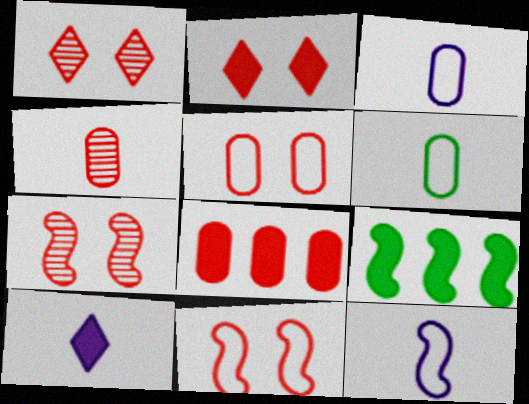[[1, 3, 9], 
[2, 5, 7], 
[4, 5, 8], 
[7, 9, 12]]